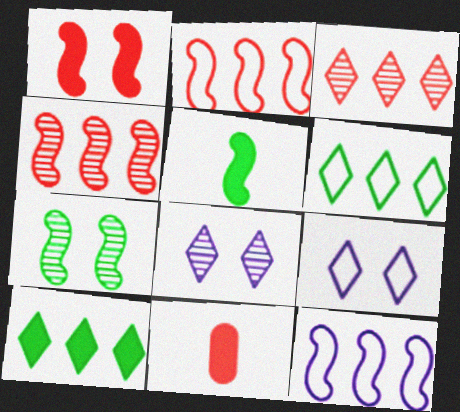[]